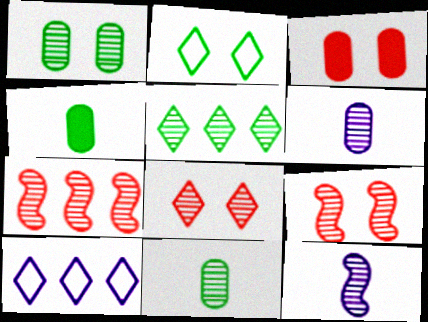[[4, 9, 10], 
[5, 6, 9]]